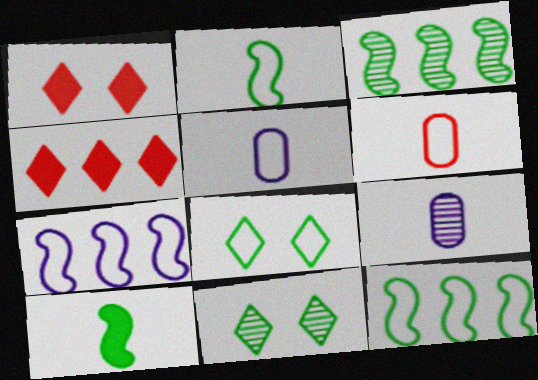[[1, 3, 5], 
[1, 9, 12], 
[6, 7, 8]]